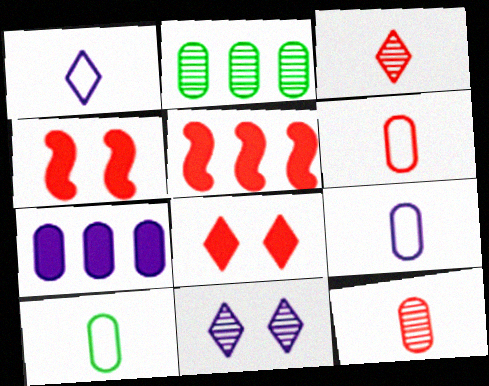[[1, 2, 4], 
[5, 10, 11], 
[6, 9, 10]]